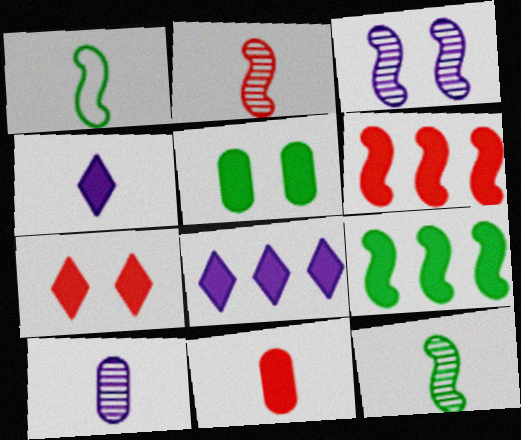[[1, 3, 6], 
[4, 5, 6], 
[6, 7, 11]]